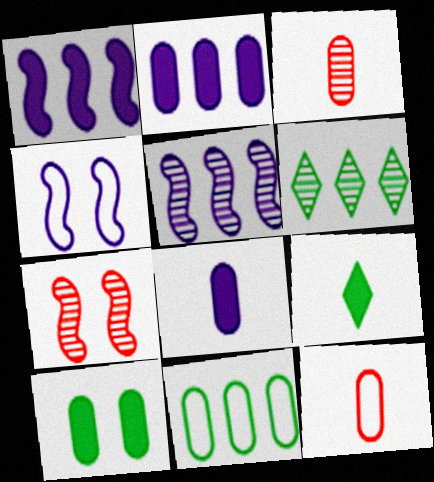[]